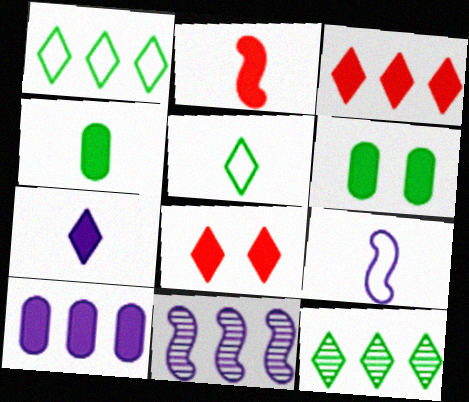[[2, 4, 7]]